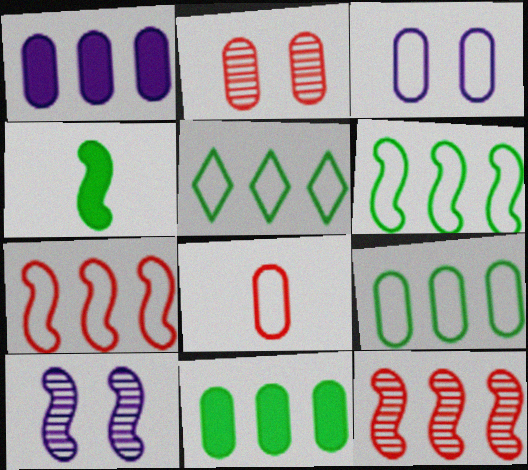[[1, 5, 12], 
[3, 8, 9], 
[4, 7, 10], 
[5, 6, 9]]